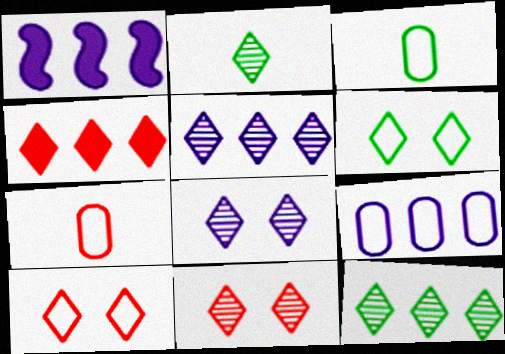[[1, 3, 11], 
[1, 5, 9], 
[2, 5, 11]]